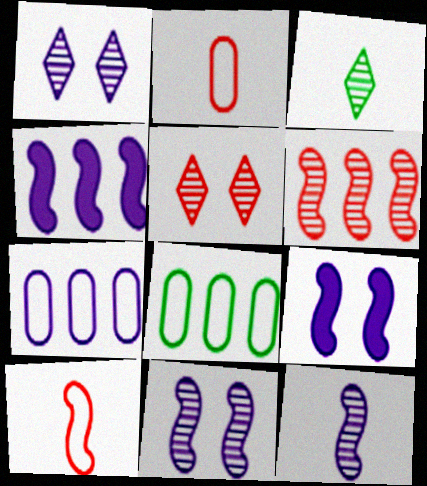[]